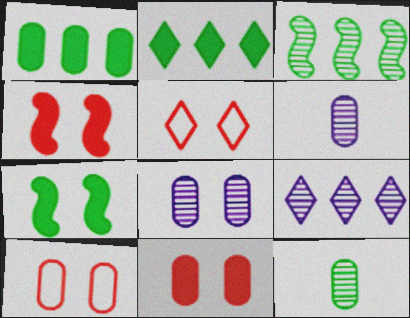[[1, 6, 10], 
[5, 7, 8]]